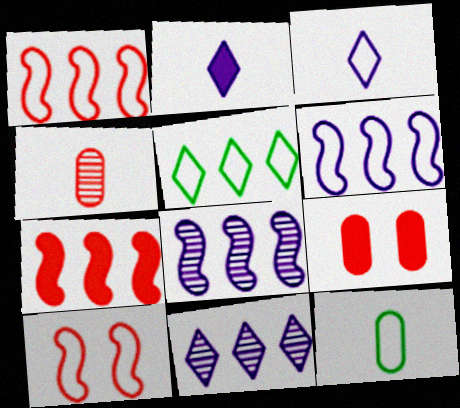[]